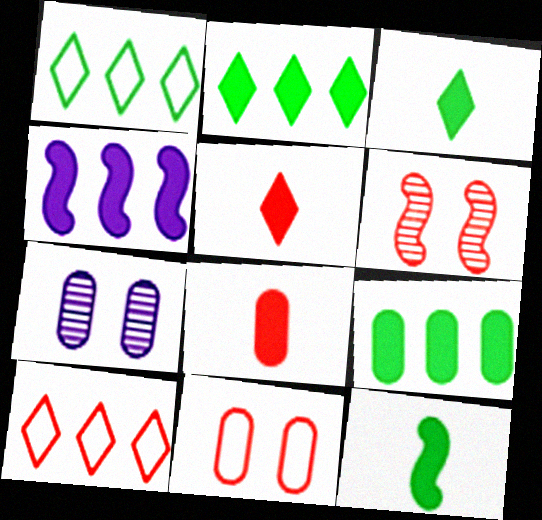[[6, 8, 10], 
[7, 10, 12]]